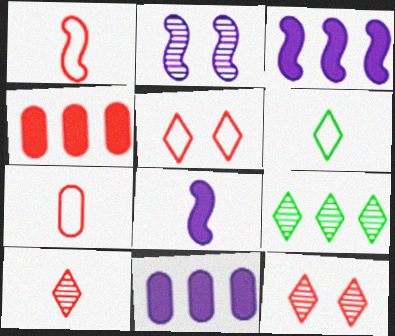[[1, 4, 12], 
[2, 4, 6]]